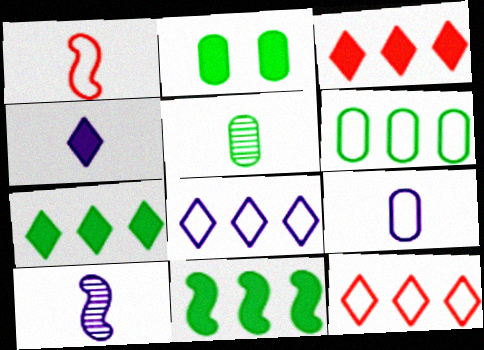[[1, 4, 5], 
[2, 5, 6], 
[2, 10, 12], 
[4, 9, 10]]